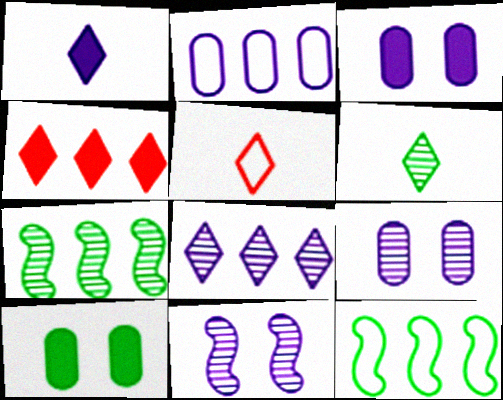[[1, 2, 11], 
[1, 5, 6], 
[2, 4, 7], 
[3, 5, 7], 
[6, 10, 12]]